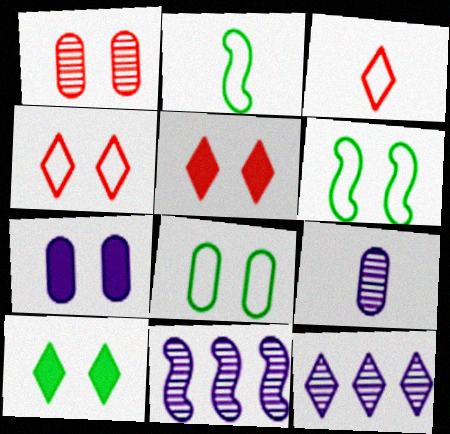[[1, 7, 8], 
[3, 10, 12]]